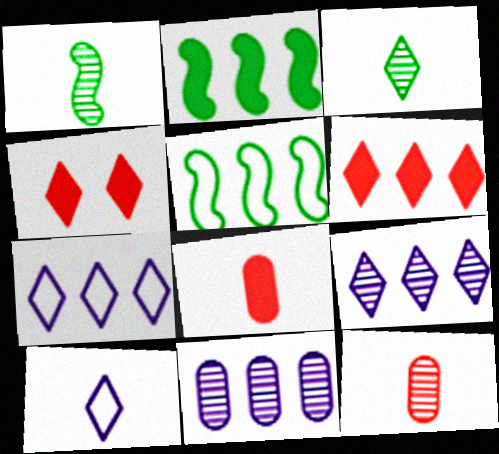[[1, 8, 10], 
[3, 4, 7], 
[5, 6, 11]]